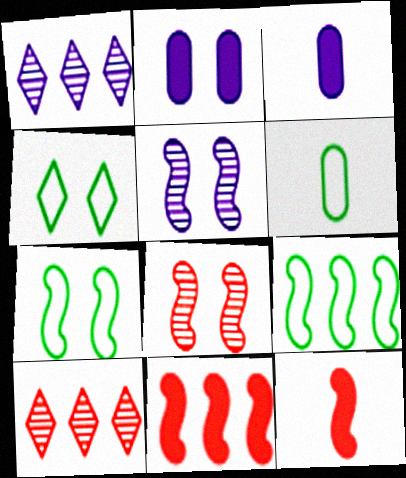[[2, 4, 8], 
[3, 7, 10], 
[4, 6, 9], 
[5, 9, 12]]